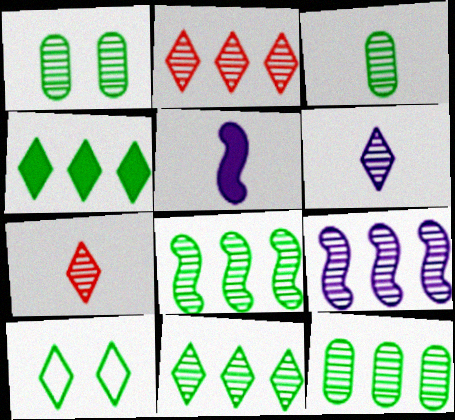[[1, 3, 12], 
[1, 7, 9], 
[2, 9, 12], 
[8, 11, 12]]